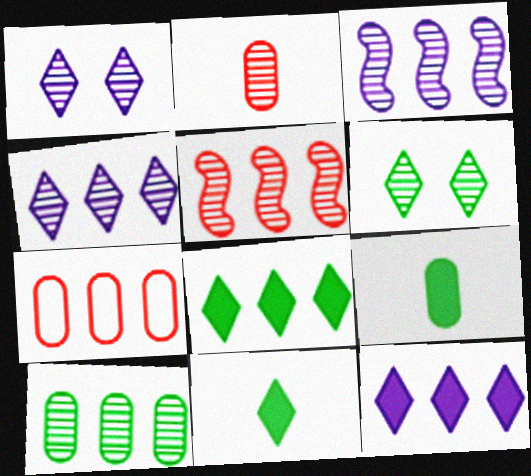[[2, 3, 6], 
[3, 7, 8], 
[4, 5, 10]]